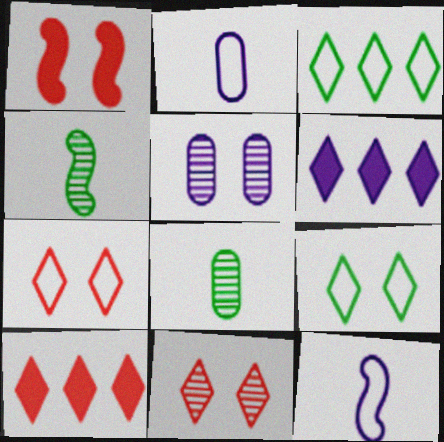[[1, 5, 9], 
[5, 6, 12]]